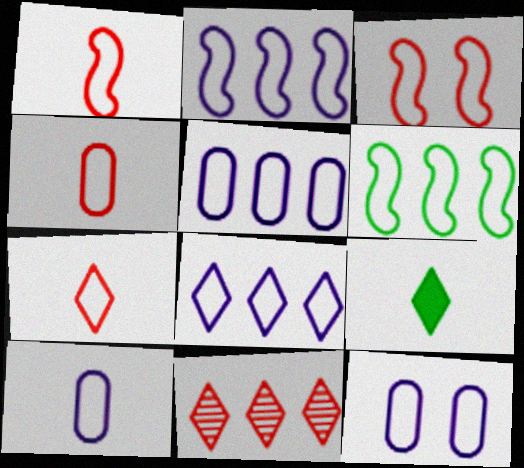[[1, 4, 7], 
[2, 5, 8], 
[5, 10, 12], 
[6, 7, 12]]